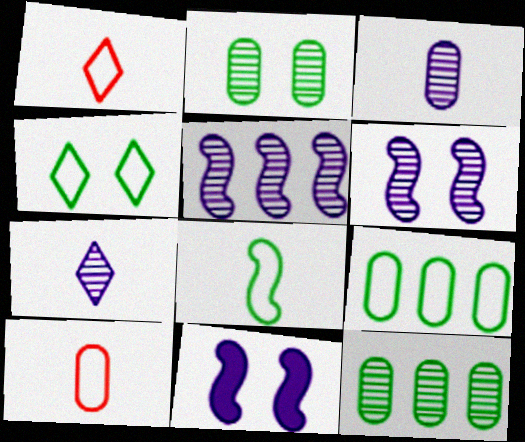[[1, 11, 12], 
[4, 8, 9]]